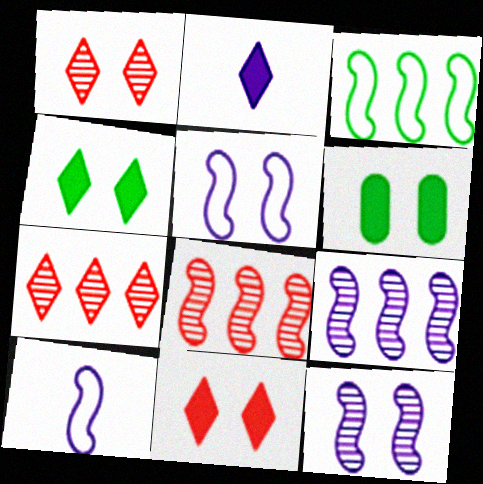[[1, 5, 6], 
[6, 7, 10]]